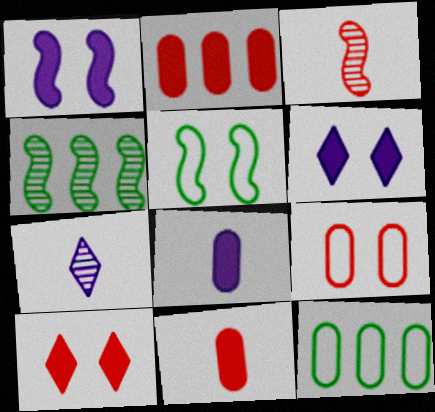[[2, 5, 7], 
[3, 6, 12]]